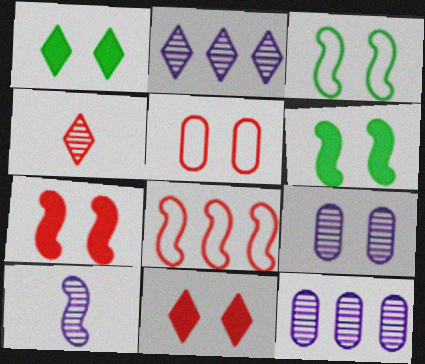[[2, 9, 10], 
[3, 9, 11], 
[6, 8, 10]]